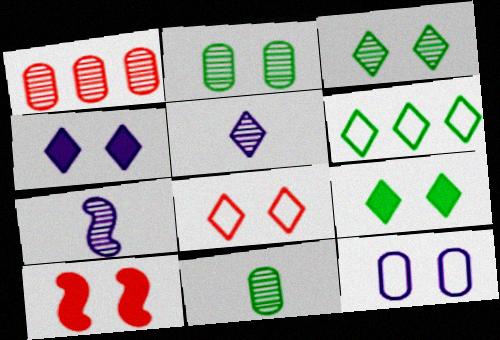[[1, 3, 7], 
[3, 4, 8], 
[3, 10, 12]]